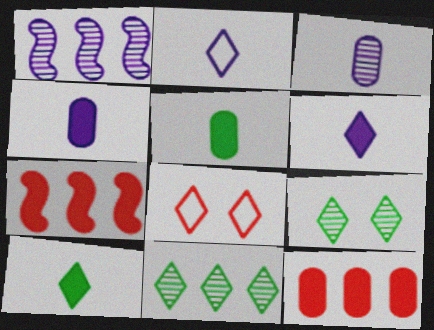[[1, 5, 8], 
[6, 8, 11]]